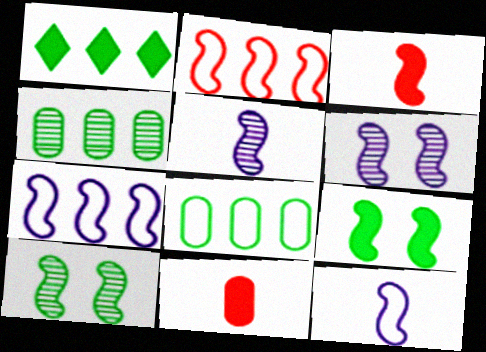[[2, 5, 9], 
[3, 7, 10]]